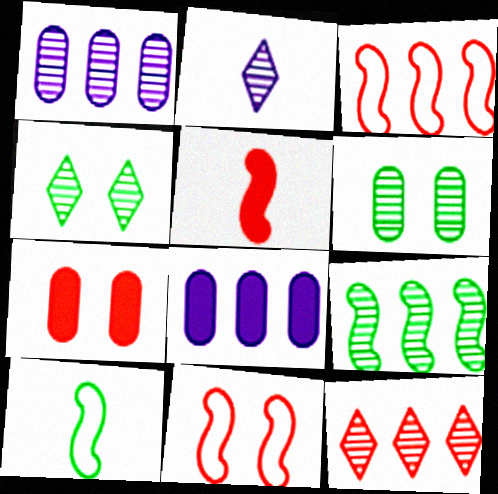[[1, 9, 12], 
[2, 4, 12]]